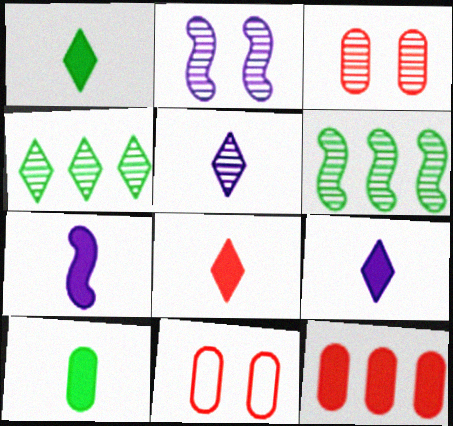[[1, 8, 9], 
[3, 5, 6], 
[4, 7, 11], 
[6, 9, 11], 
[7, 8, 10]]